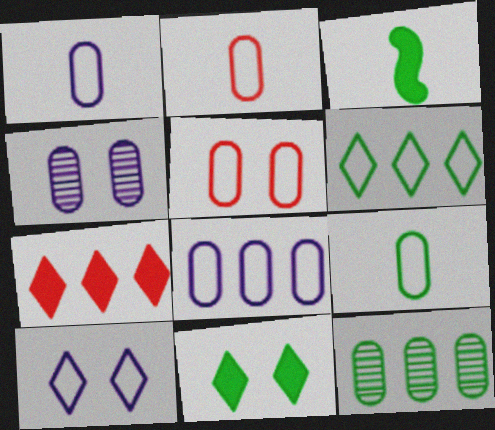[[1, 2, 9], 
[5, 8, 9]]